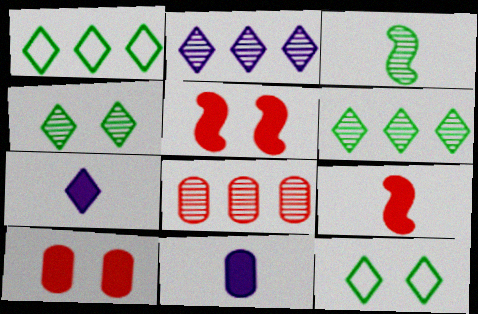[]